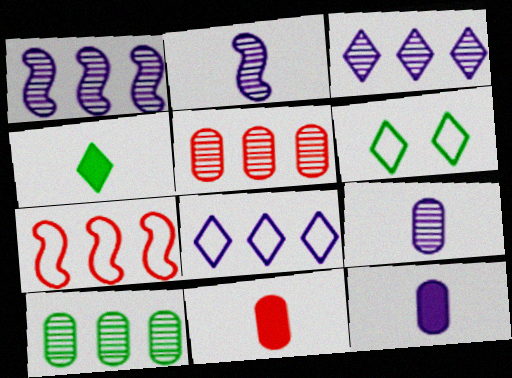[[1, 6, 11]]